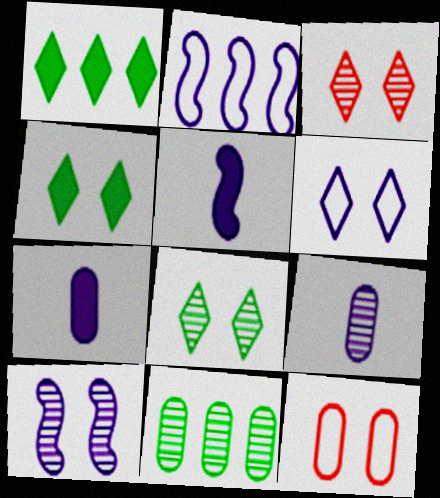[[2, 5, 10], 
[3, 4, 6], 
[4, 10, 12], 
[7, 11, 12]]